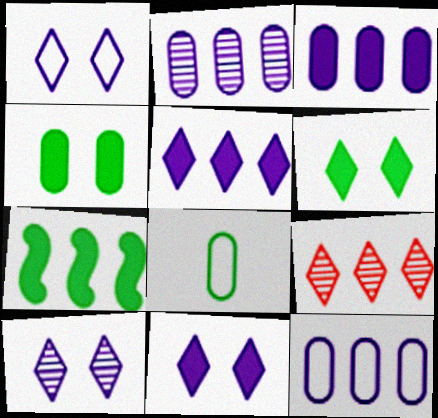[[1, 10, 11], 
[2, 3, 12], 
[7, 9, 12]]